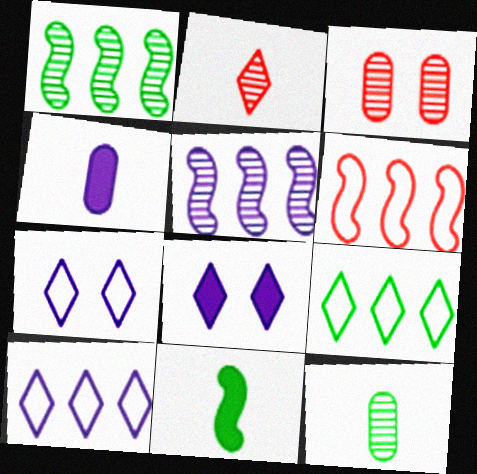[[2, 8, 9], 
[3, 10, 11], 
[4, 5, 7], 
[6, 8, 12]]